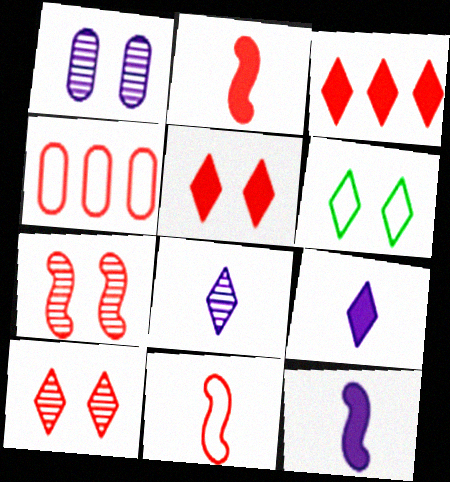[[2, 4, 10], 
[3, 6, 8]]